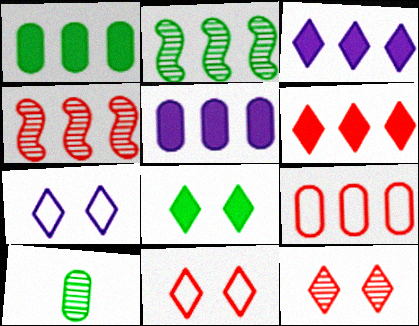[[2, 3, 9], 
[4, 6, 9], 
[7, 8, 12]]